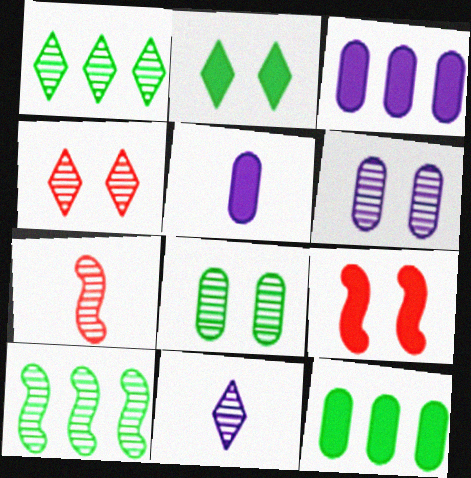[[1, 4, 11], 
[1, 6, 7]]